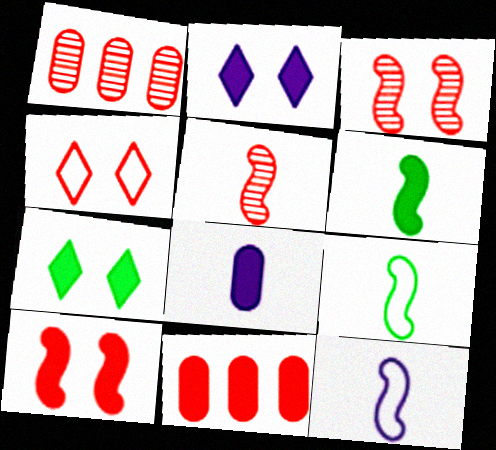[[1, 2, 9], 
[1, 7, 12], 
[2, 6, 11], 
[4, 5, 11], 
[5, 6, 12]]